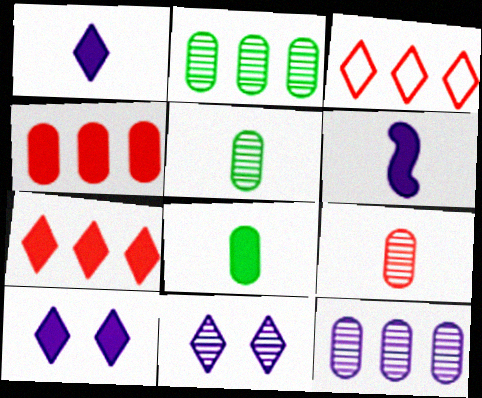[]